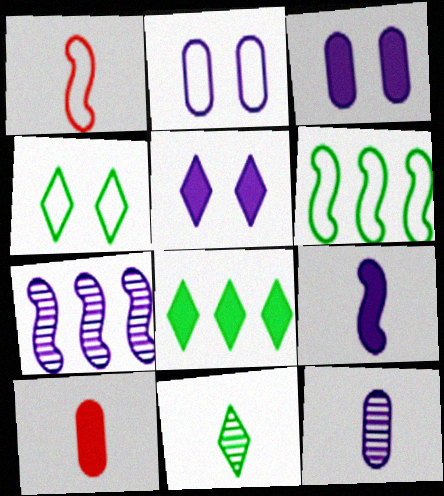[[4, 7, 10], 
[4, 8, 11]]